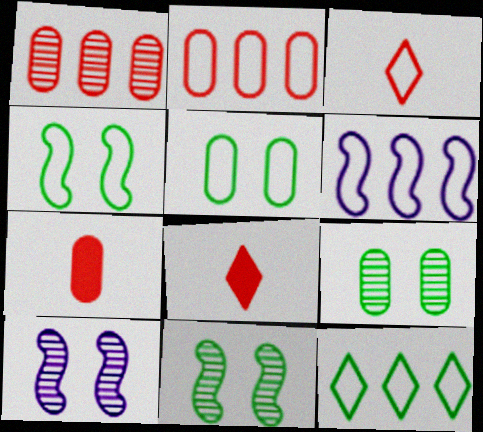[[2, 6, 12], 
[3, 5, 6], 
[6, 8, 9], 
[7, 10, 12]]